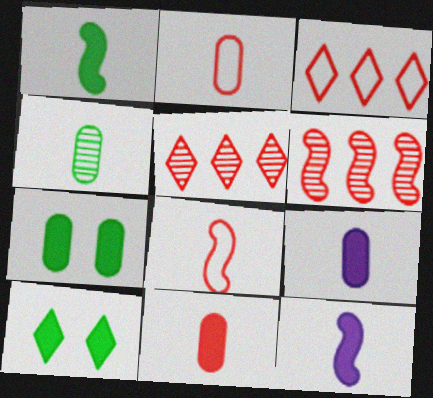[[2, 4, 9]]